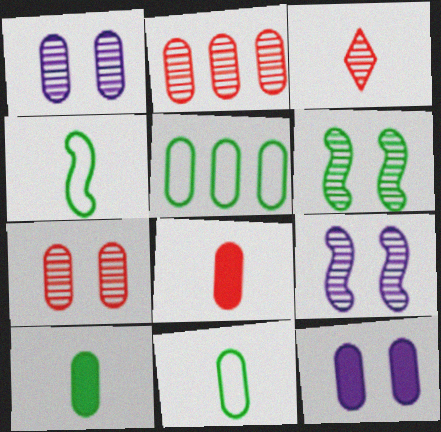[[1, 5, 8], 
[2, 11, 12]]